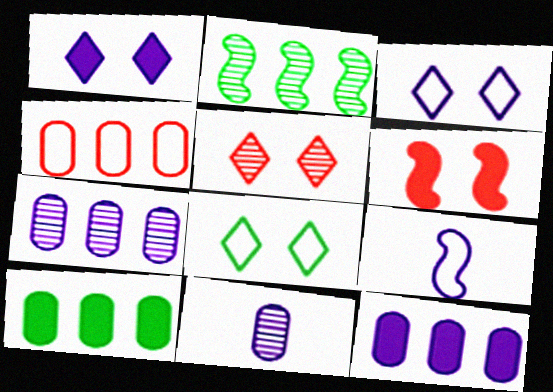[[1, 5, 8], 
[1, 7, 9], 
[2, 5, 11], 
[2, 6, 9], 
[4, 7, 10], 
[4, 8, 9], 
[5, 9, 10]]